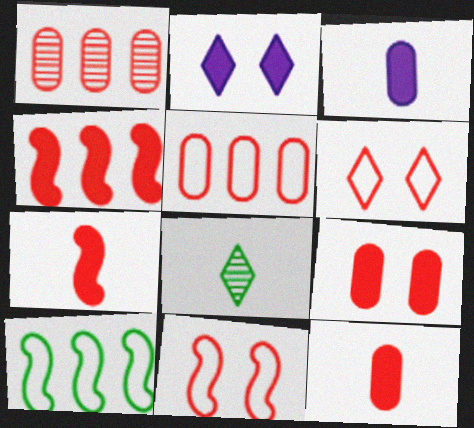[[1, 6, 7]]